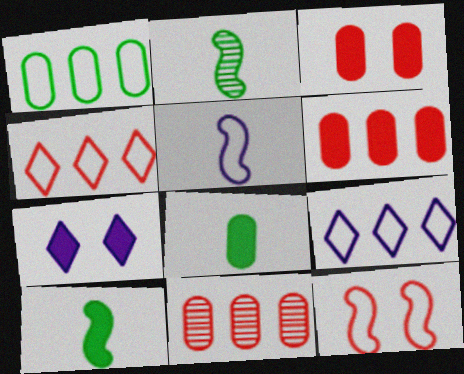[[2, 3, 9], 
[6, 7, 10]]